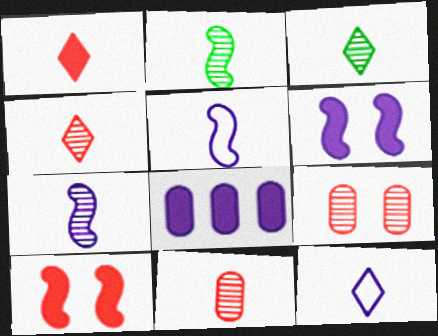[[1, 3, 12], 
[3, 7, 11]]